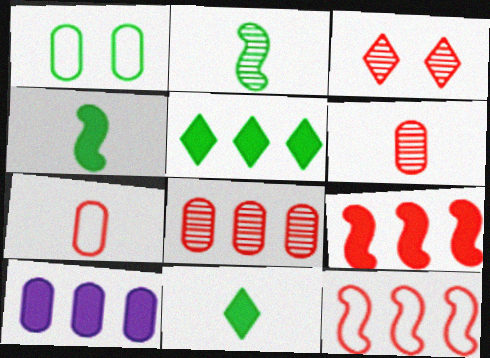[[1, 2, 5], 
[1, 6, 10], 
[3, 7, 9], 
[5, 9, 10]]